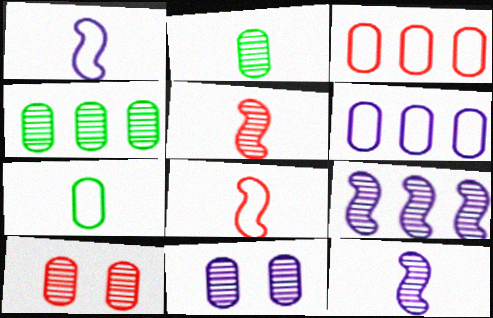[]